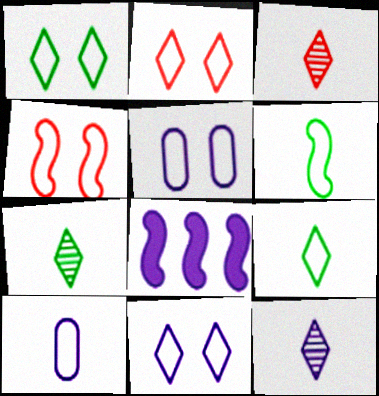[[1, 2, 11], 
[1, 4, 5], 
[3, 7, 12], 
[5, 8, 12]]